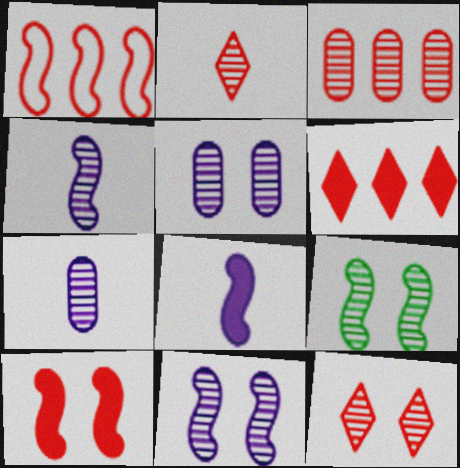[[1, 3, 6], 
[1, 8, 9], 
[5, 9, 12]]